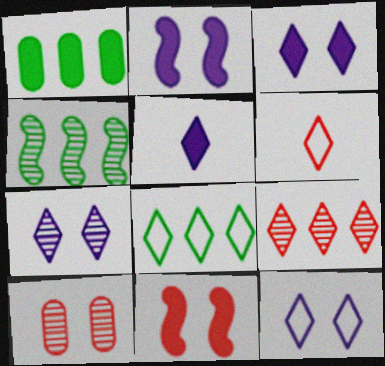[[1, 4, 8], 
[1, 5, 11], 
[3, 7, 12], 
[6, 8, 12]]